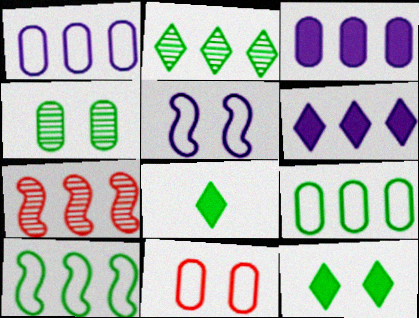[[4, 8, 10], 
[6, 7, 9]]